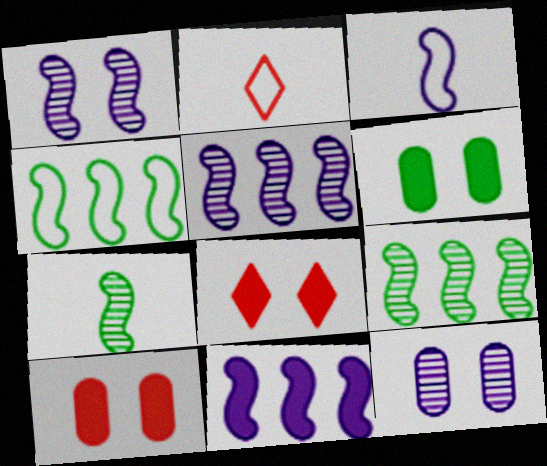[[1, 3, 11], 
[2, 5, 6]]